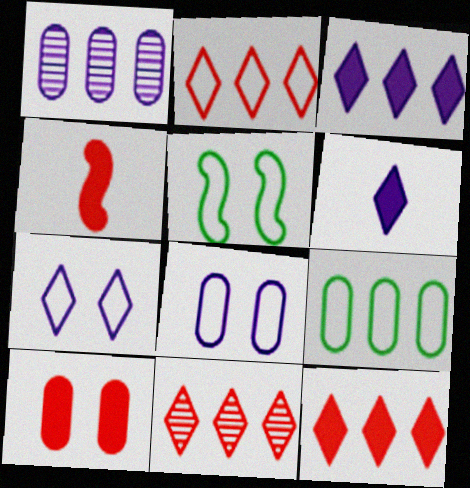[[2, 11, 12], 
[4, 10, 12]]